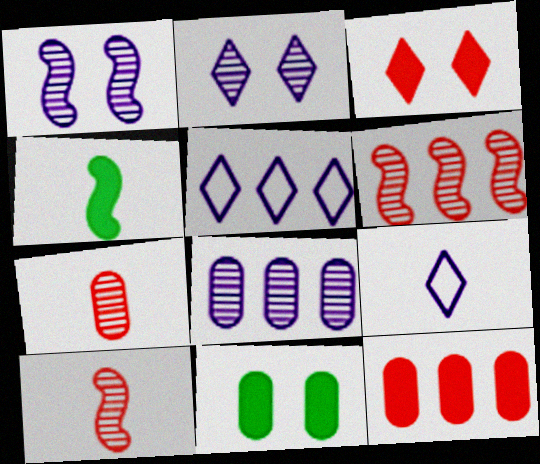[[4, 7, 9], 
[5, 10, 11], 
[6, 9, 11]]